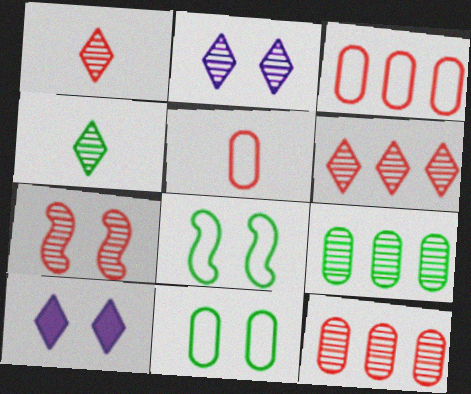[[1, 7, 12], 
[2, 4, 6], 
[7, 10, 11]]